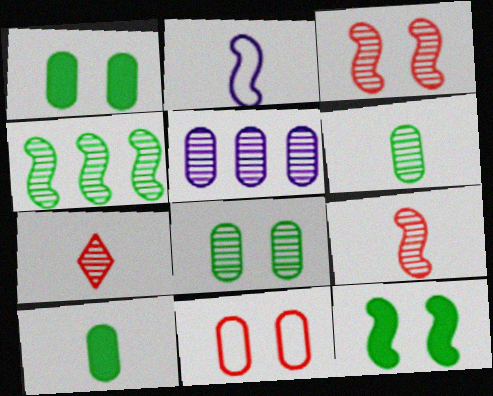[[2, 7, 10], 
[5, 10, 11]]